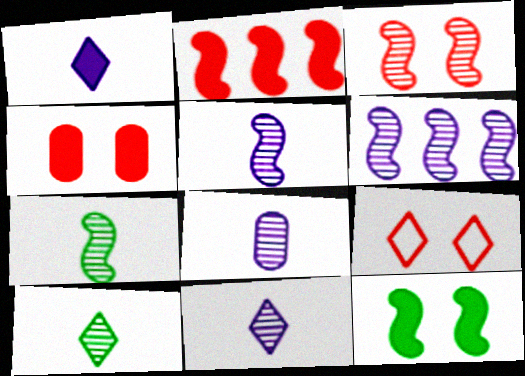[[3, 4, 9], 
[3, 6, 7], 
[5, 8, 11]]